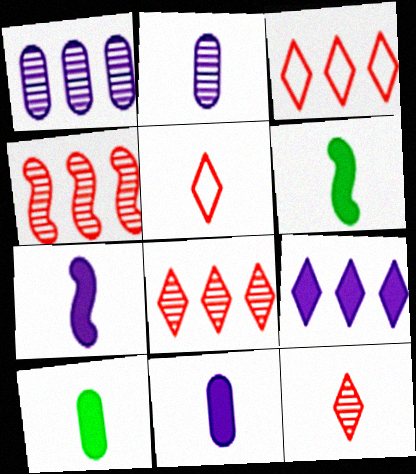[[2, 5, 6]]